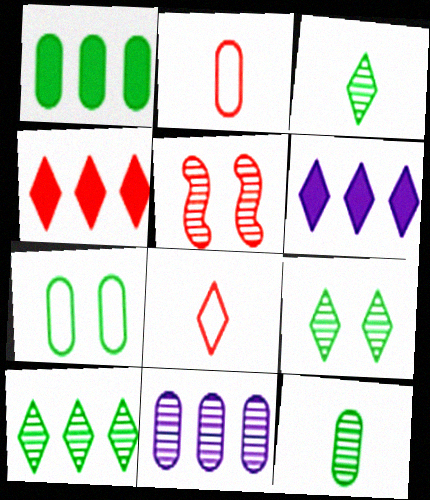[[1, 7, 12], 
[2, 4, 5], 
[3, 5, 11], 
[3, 9, 10], 
[6, 8, 9]]